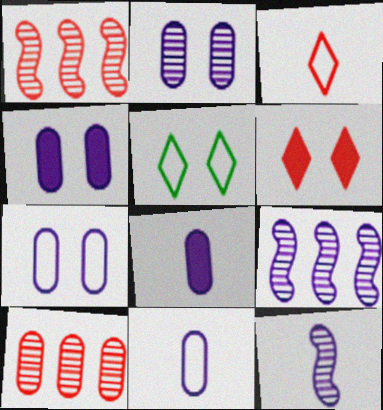[[1, 5, 8], 
[2, 4, 7]]